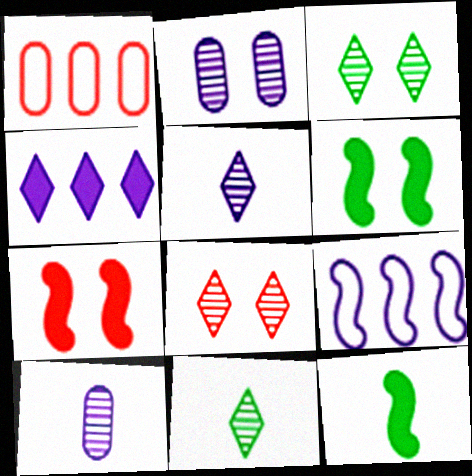[[1, 5, 6]]